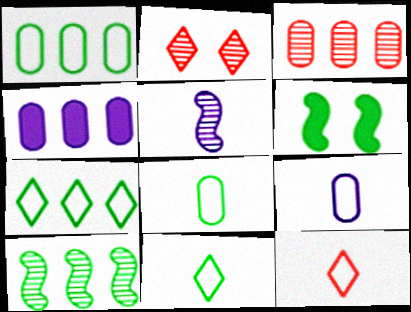[[1, 3, 4]]